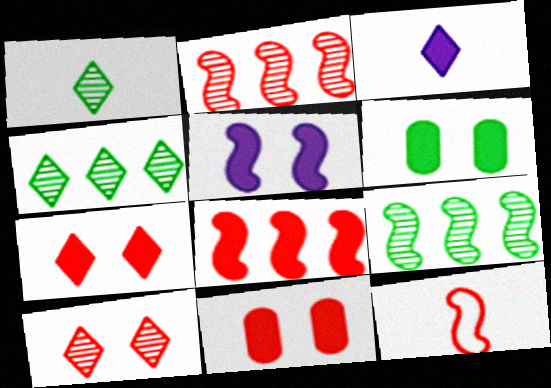[[3, 6, 8], 
[5, 6, 7], 
[5, 9, 12]]